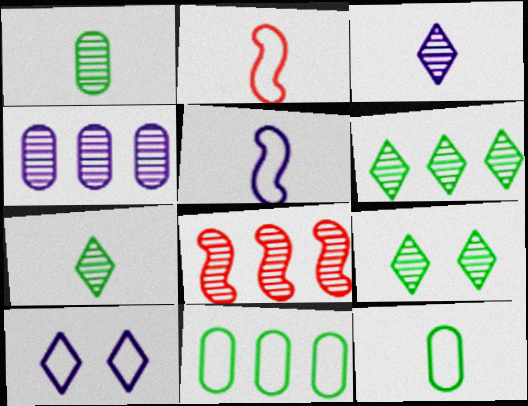[[2, 10, 11], 
[4, 6, 8], 
[6, 7, 9]]